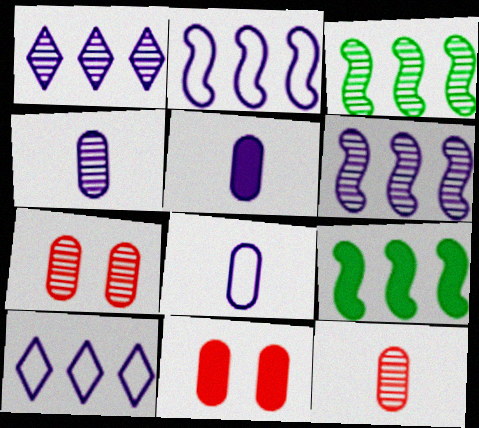[[4, 5, 8]]